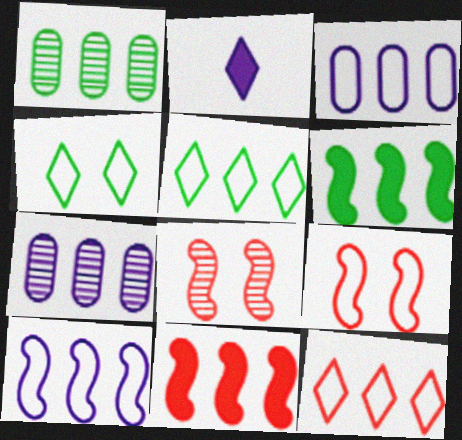[[1, 2, 9], 
[1, 5, 6], 
[5, 7, 11], 
[6, 7, 12]]